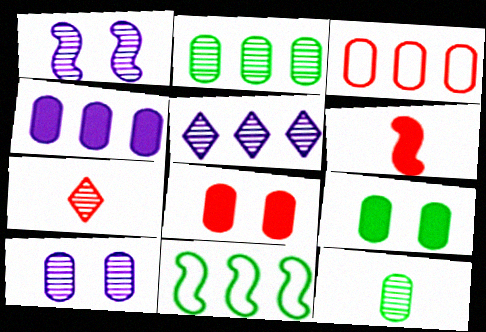[[1, 2, 7], 
[1, 6, 11], 
[2, 3, 4]]